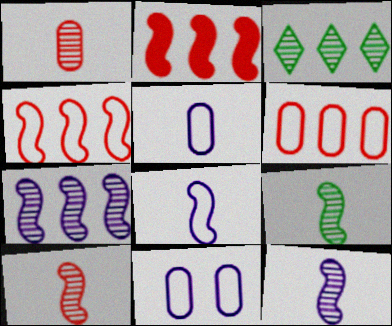[[9, 10, 12]]